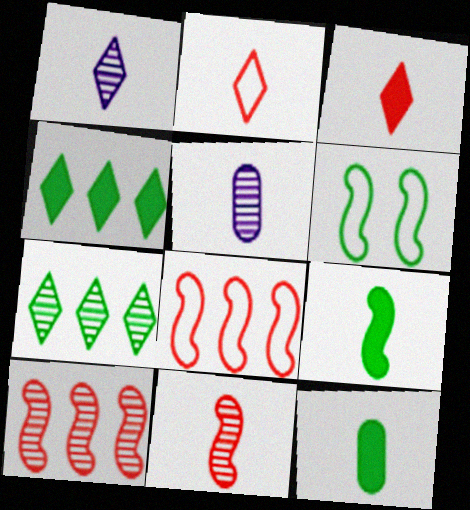[[2, 5, 9], 
[6, 7, 12]]